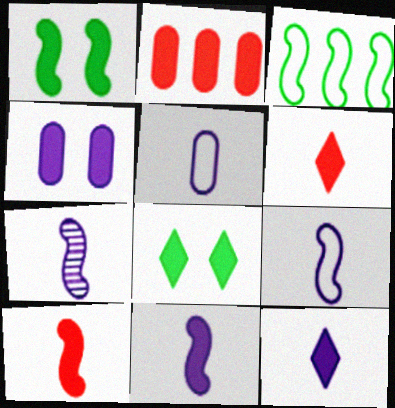[[1, 2, 12], 
[2, 8, 11], 
[5, 7, 12], 
[7, 9, 11]]